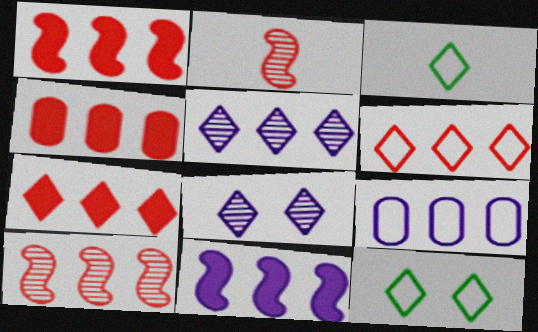[[1, 4, 7], 
[3, 7, 8], 
[4, 6, 10], 
[5, 9, 11]]